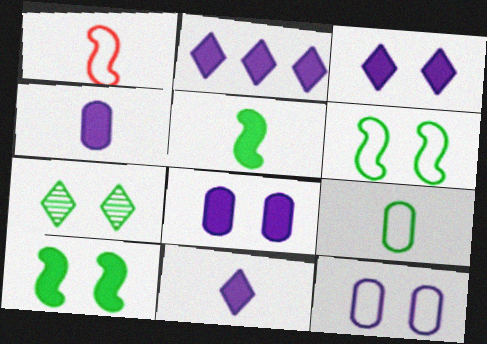[[2, 3, 11]]